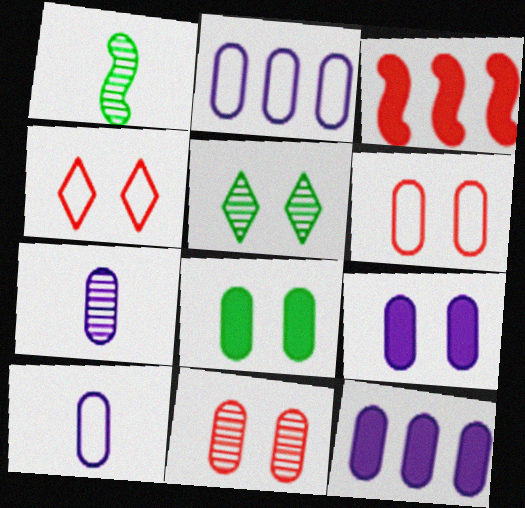[[1, 4, 12], 
[2, 7, 9], 
[3, 5, 10]]